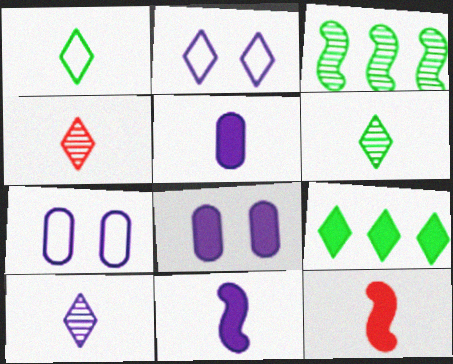[[2, 4, 9], 
[4, 6, 10], 
[8, 9, 12]]